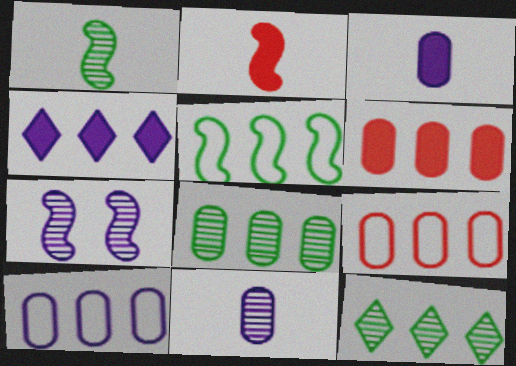[[2, 5, 7], 
[6, 8, 10]]